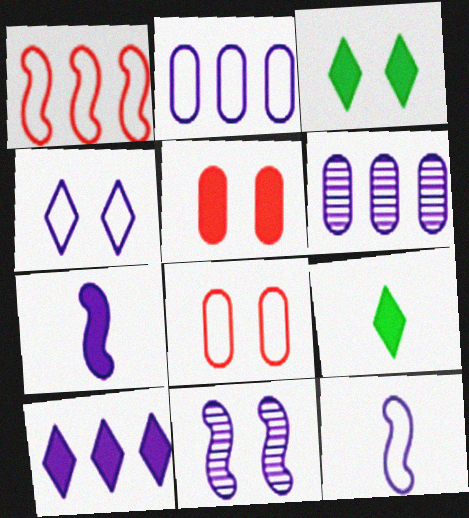[[2, 4, 12], 
[3, 8, 11], 
[4, 6, 7]]